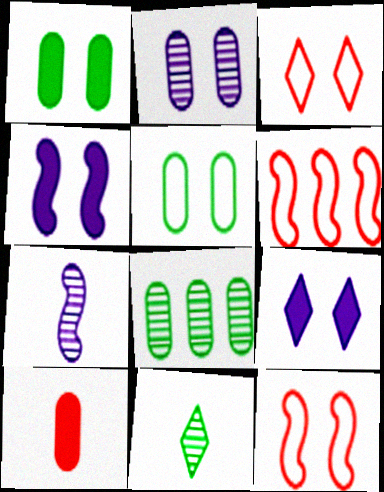[]